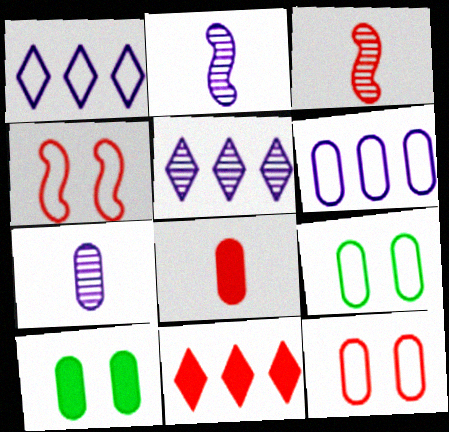[[1, 3, 10], 
[2, 9, 11], 
[3, 11, 12]]